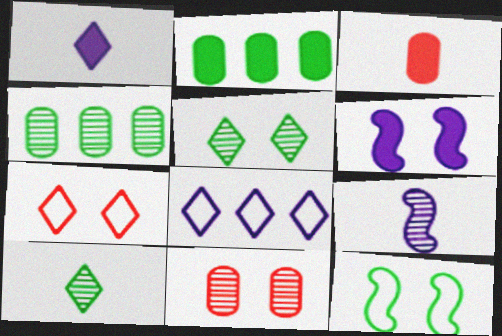[[2, 7, 9], 
[2, 10, 12]]